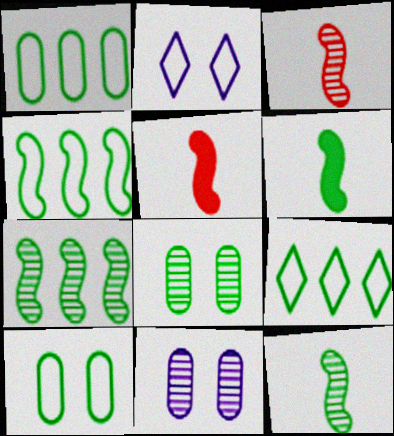[[1, 4, 9], 
[5, 9, 11], 
[6, 8, 9]]